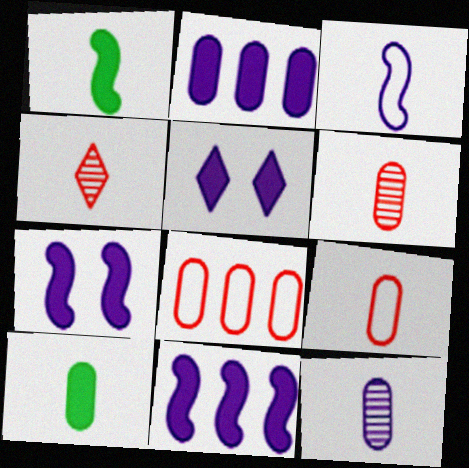[[3, 4, 10], 
[9, 10, 12]]